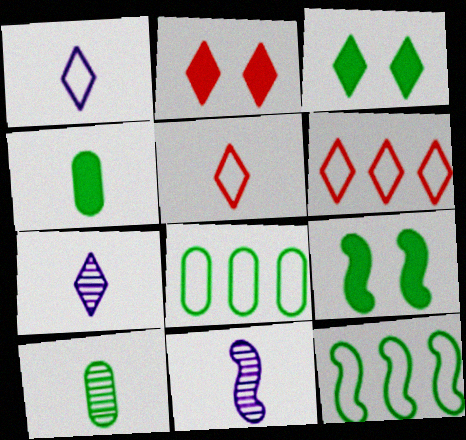[[2, 8, 11], 
[3, 6, 7], 
[3, 10, 12], 
[4, 5, 11]]